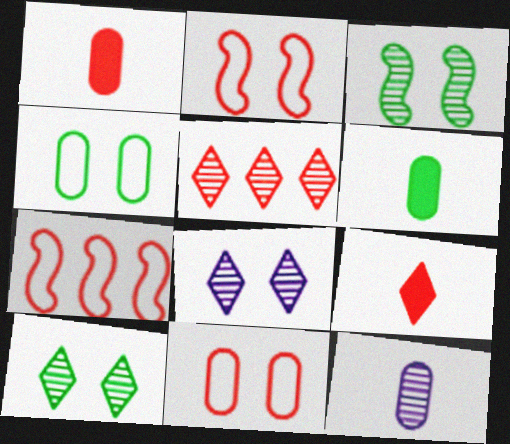[[1, 2, 5], 
[3, 5, 12], 
[6, 7, 8]]